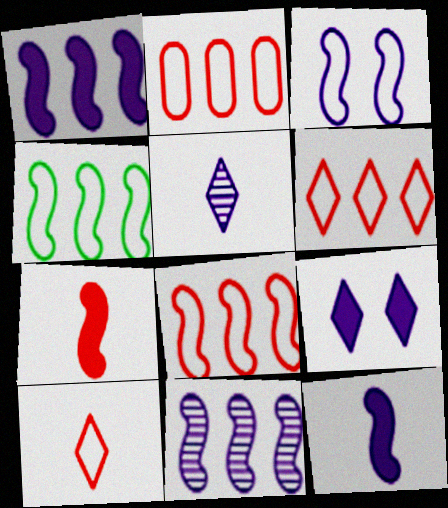[[2, 6, 8], 
[3, 11, 12]]